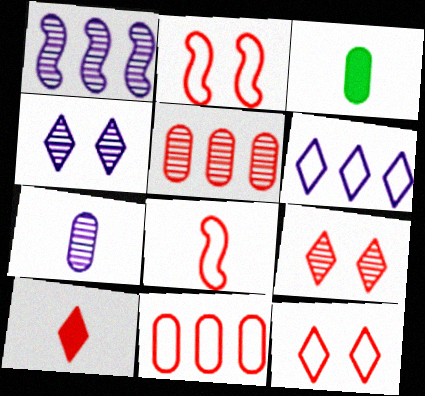[[1, 3, 12], 
[1, 4, 7], 
[2, 5, 10], 
[8, 11, 12]]